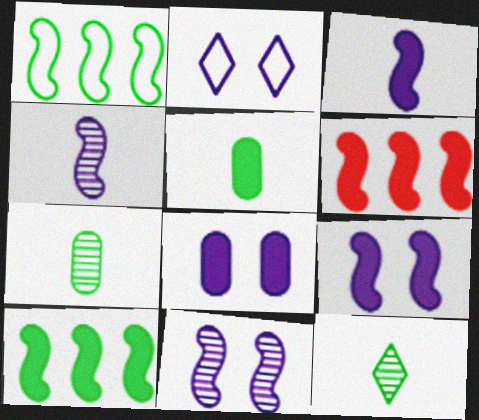[[2, 6, 7], 
[2, 8, 11]]